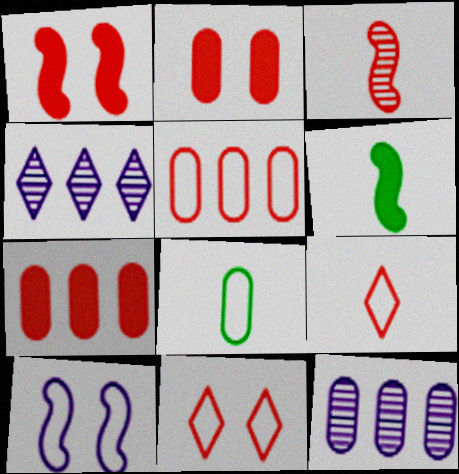[[1, 4, 8], 
[2, 8, 12], 
[3, 7, 11], 
[6, 11, 12]]